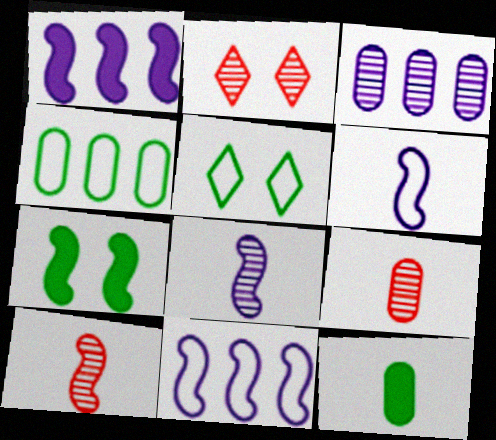[[1, 5, 9], 
[2, 11, 12], 
[7, 10, 11]]